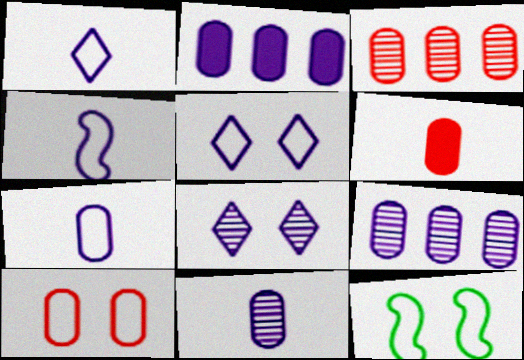[[1, 4, 7], 
[2, 4, 8], 
[3, 6, 10], 
[5, 10, 12]]